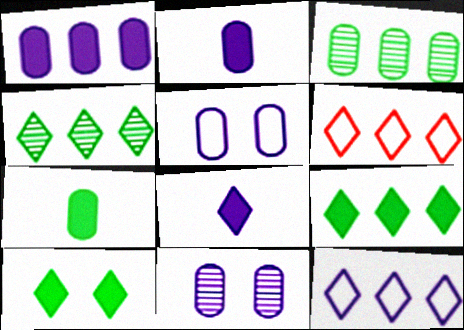[]